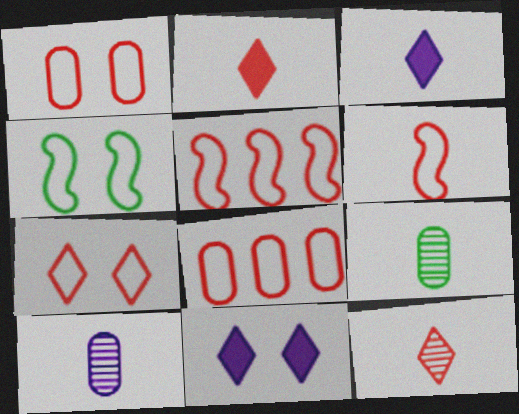[[3, 6, 9], 
[5, 9, 11], 
[6, 7, 8]]